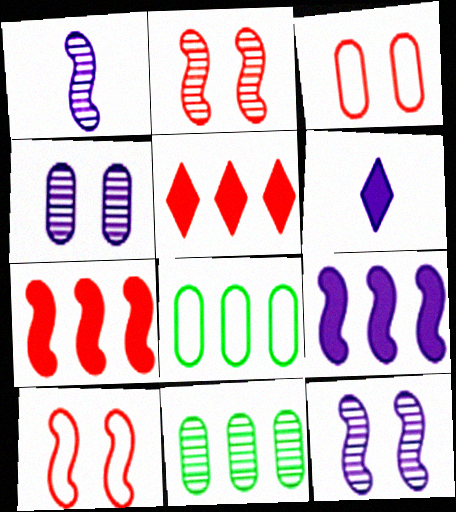[[2, 6, 8], 
[6, 10, 11]]